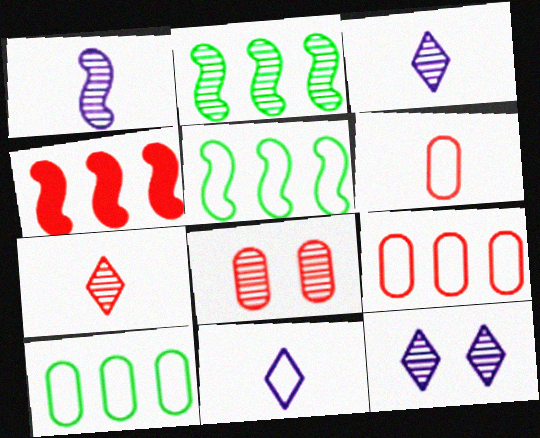[[2, 3, 8]]